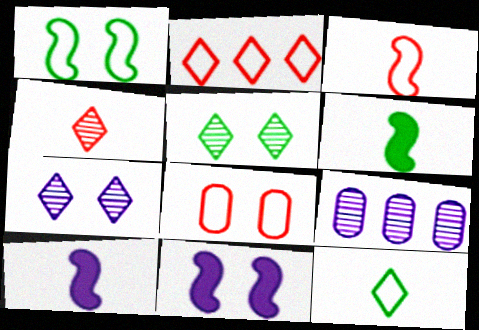[[2, 3, 8], 
[5, 8, 11]]